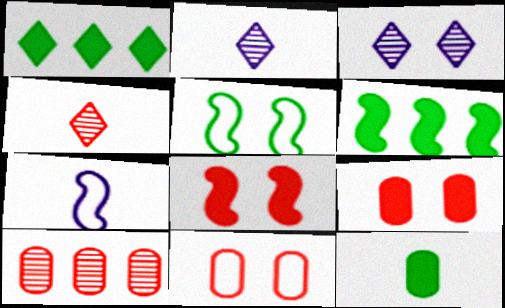[[2, 6, 11], 
[3, 5, 9], 
[4, 7, 12]]